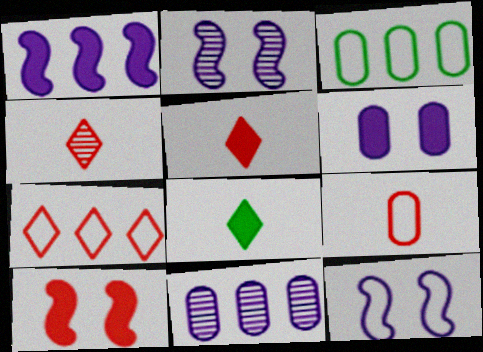[[2, 3, 5]]